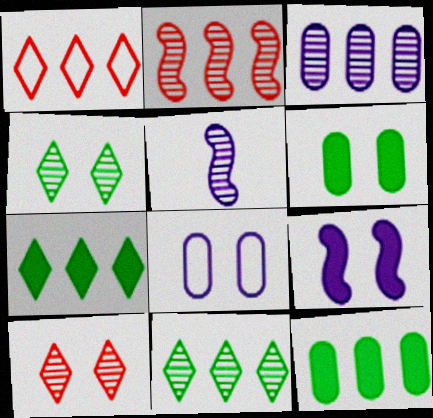[[1, 5, 6], 
[2, 3, 11]]